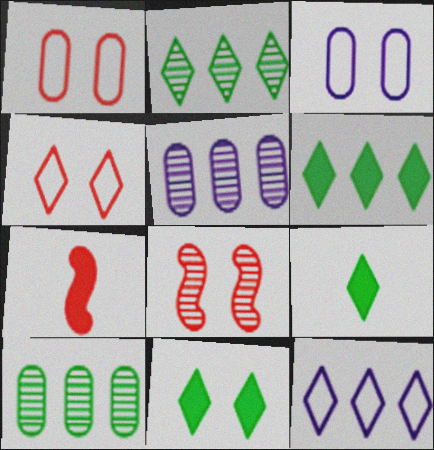[[2, 3, 7], 
[3, 8, 11], 
[6, 9, 11]]